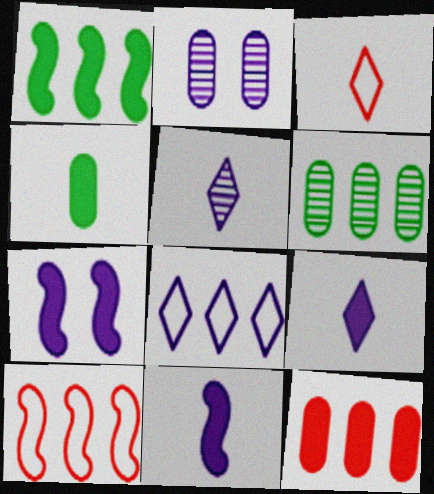[[1, 2, 3], 
[2, 8, 11], 
[3, 6, 7]]